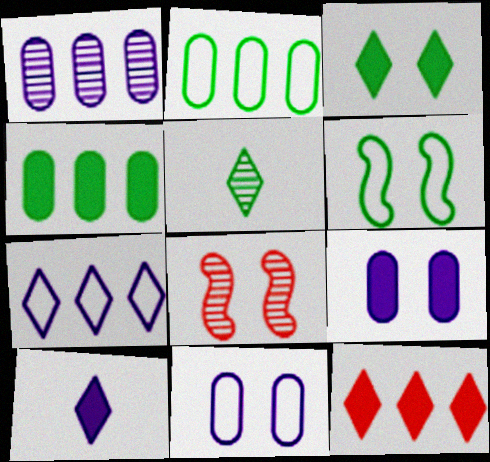[[1, 5, 8], 
[2, 8, 10], 
[3, 8, 11], 
[3, 10, 12], 
[4, 5, 6]]